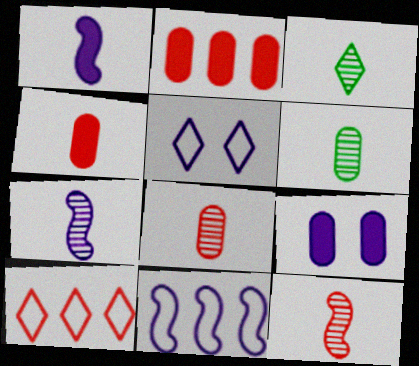[[3, 7, 8]]